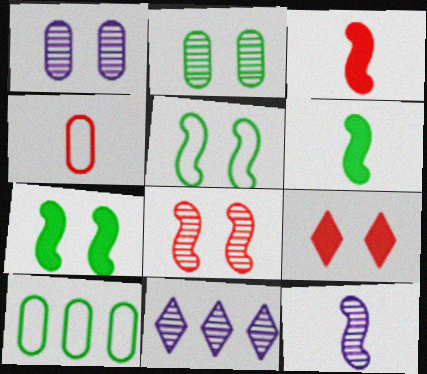[[1, 5, 9], 
[1, 11, 12], 
[4, 7, 11], 
[9, 10, 12]]